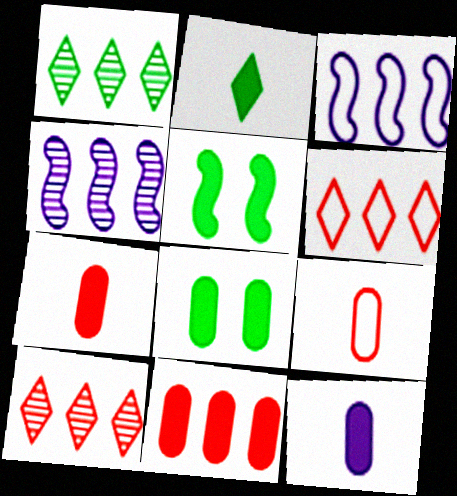[[1, 3, 11], 
[8, 11, 12]]